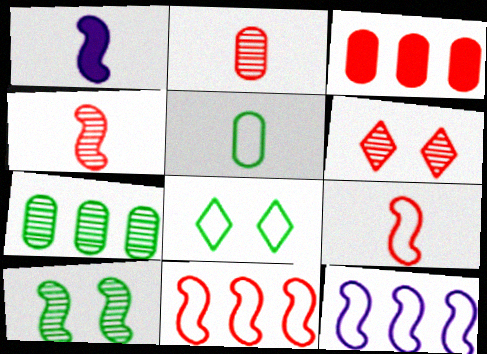[[1, 10, 11], 
[3, 6, 9]]